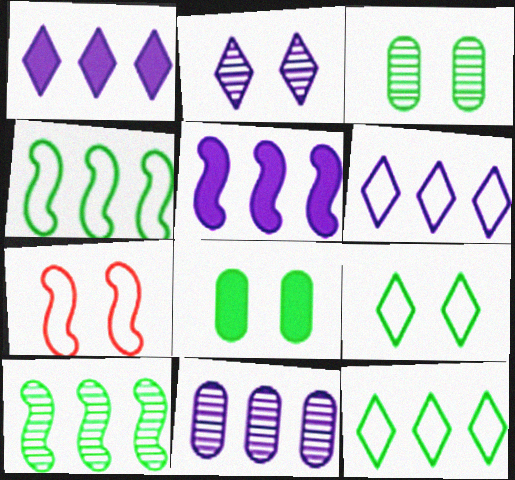[[2, 7, 8], 
[5, 6, 11]]